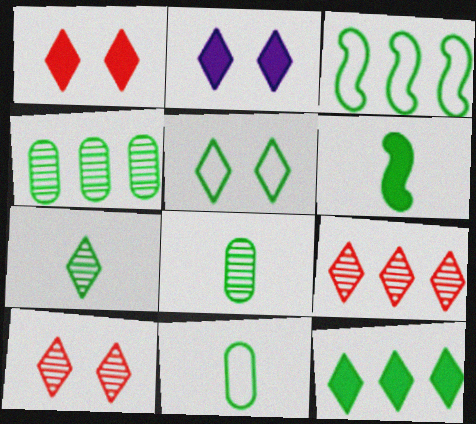[[2, 5, 10], 
[3, 4, 12], 
[3, 5, 11], 
[4, 5, 6], 
[5, 7, 12], 
[6, 7, 11]]